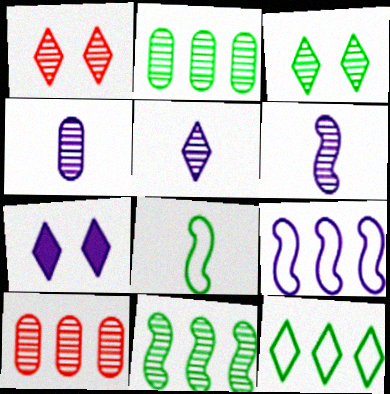[[1, 2, 6], 
[1, 4, 11], 
[3, 6, 10], 
[4, 5, 6], 
[4, 7, 9], 
[7, 8, 10]]